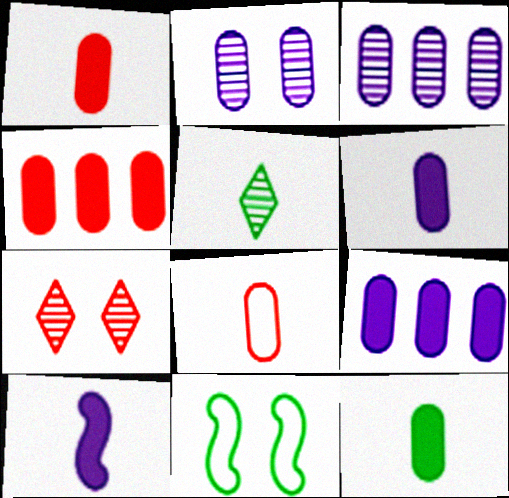[[1, 6, 12], 
[5, 8, 10]]